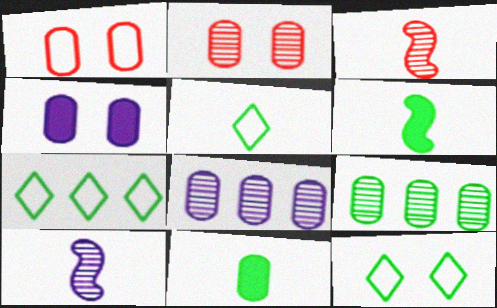[[1, 8, 11], 
[3, 4, 7], 
[5, 7, 12], 
[6, 9, 12]]